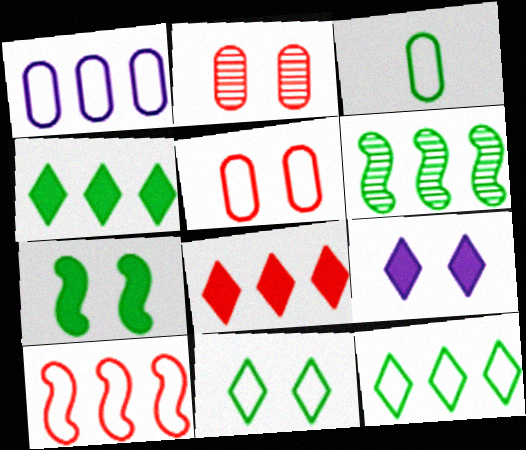[[1, 3, 5], 
[1, 6, 8], 
[1, 10, 12]]